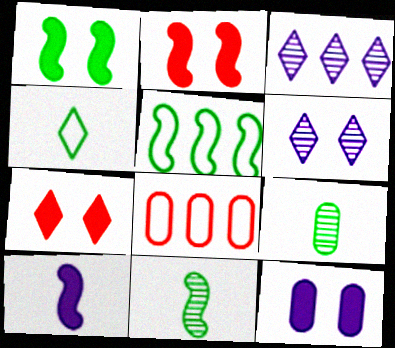[[1, 5, 11], 
[1, 7, 12], 
[3, 4, 7], 
[8, 9, 12]]